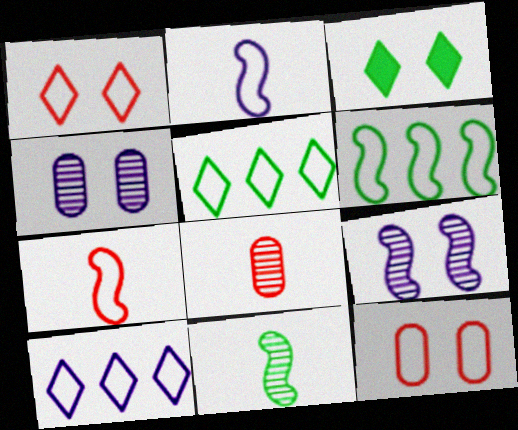[[2, 5, 12], 
[3, 9, 12]]